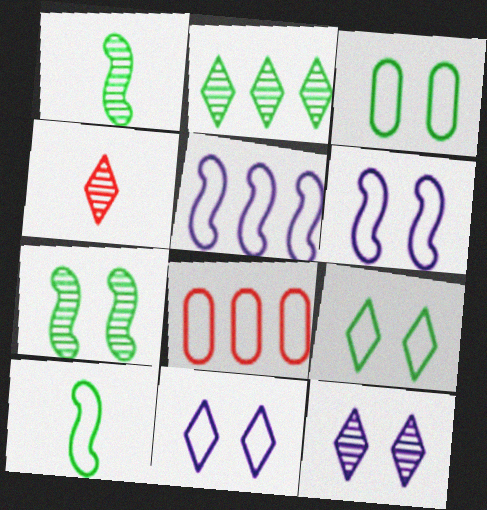[[2, 4, 12], 
[8, 10, 11]]